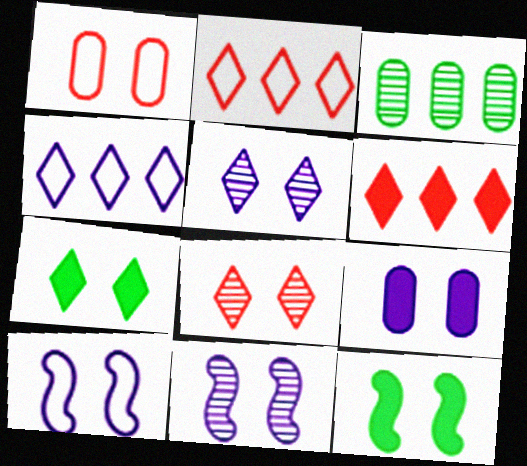[[1, 5, 12], 
[1, 7, 11], 
[5, 9, 10]]